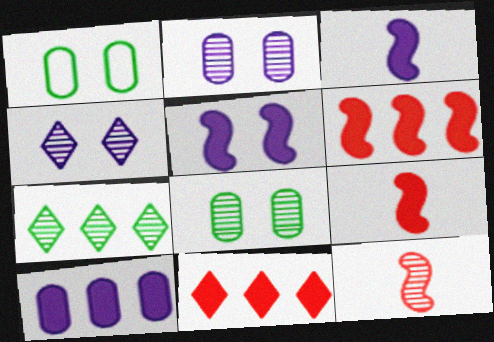[[2, 7, 12]]